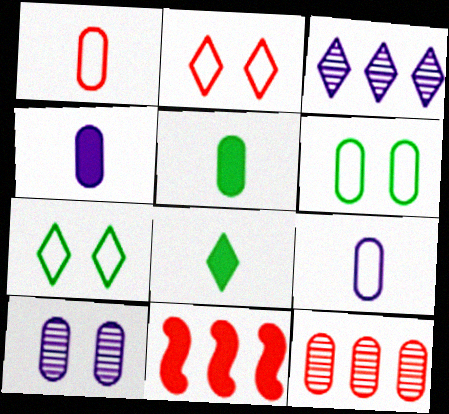[[2, 3, 8], 
[4, 6, 12]]